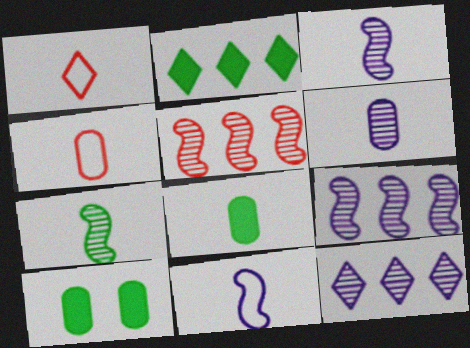[[1, 3, 8], 
[1, 9, 10], 
[4, 6, 8]]